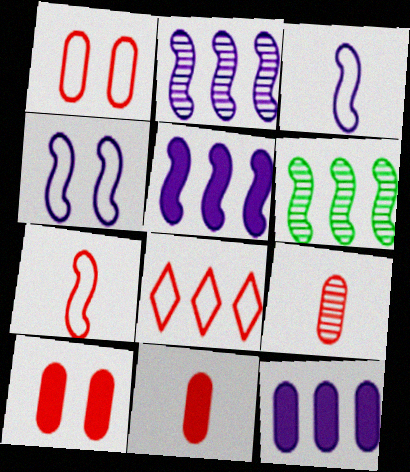[[1, 7, 8], 
[6, 8, 12]]